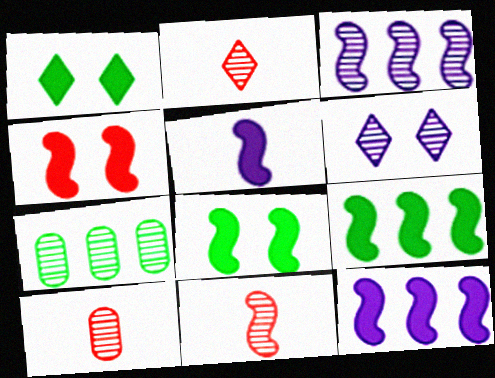[[2, 10, 11], 
[4, 5, 9], 
[6, 7, 11]]